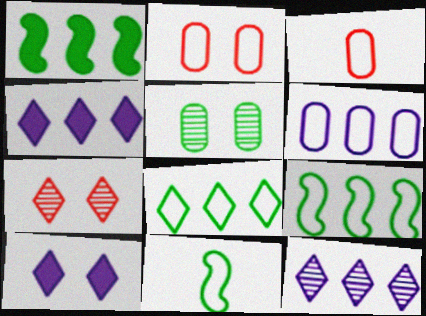[]